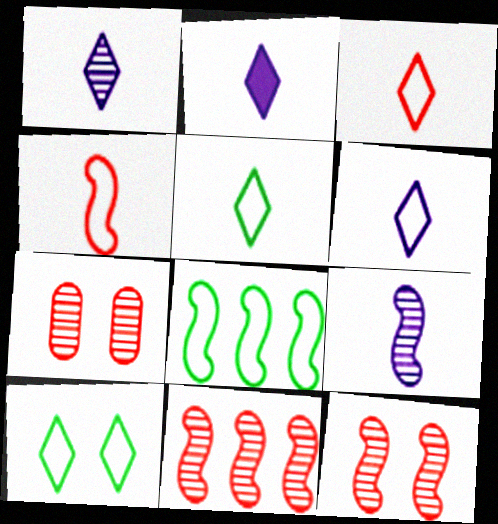[[1, 2, 6], 
[2, 7, 8], 
[3, 5, 6]]